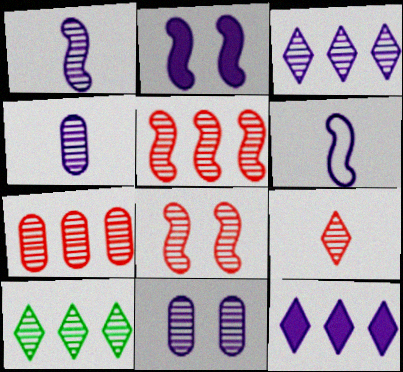[[1, 3, 11], 
[4, 8, 10], 
[6, 11, 12], 
[7, 8, 9]]